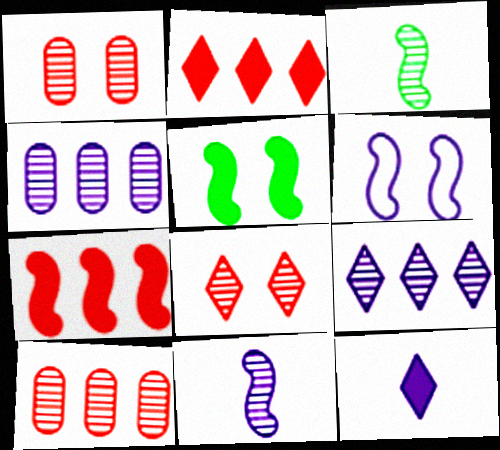[[1, 3, 9], 
[3, 4, 8], 
[3, 6, 7], 
[4, 6, 12]]